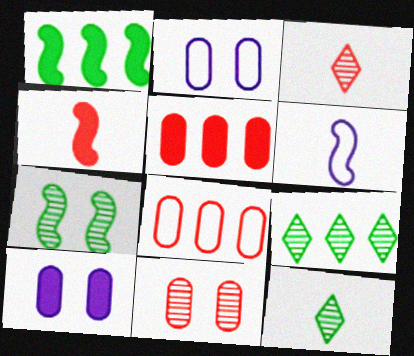[[1, 2, 3], 
[2, 4, 9]]